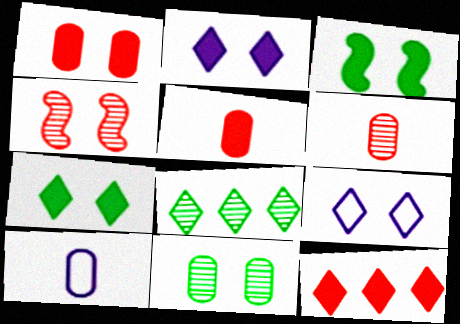[[1, 2, 3]]